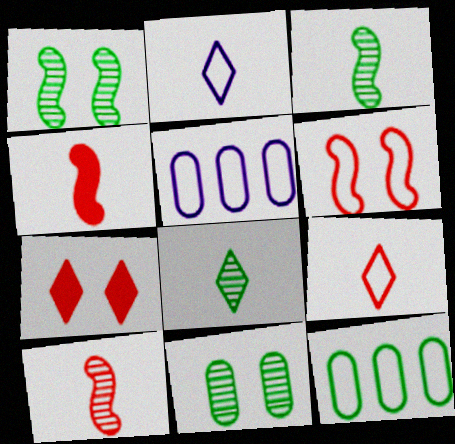[[2, 6, 12], 
[3, 5, 7]]